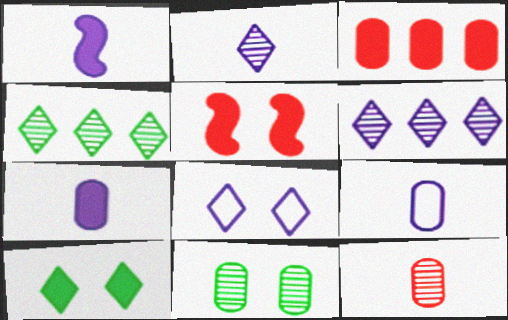[[1, 2, 9], 
[1, 3, 10], 
[3, 9, 11], 
[4, 5, 9], 
[5, 8, 11]]